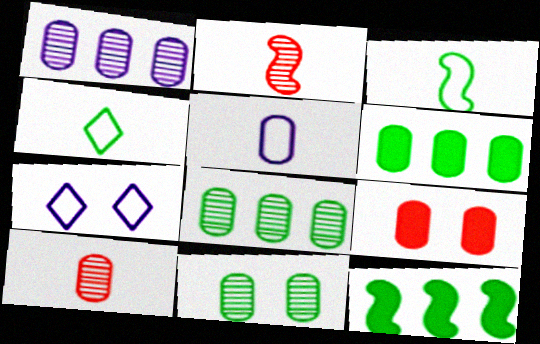[[1, 10, 11], 
[2, 6, 7], 
[4, 11, 12], 
[5, 8, 9], 
[7, 10, 12]]